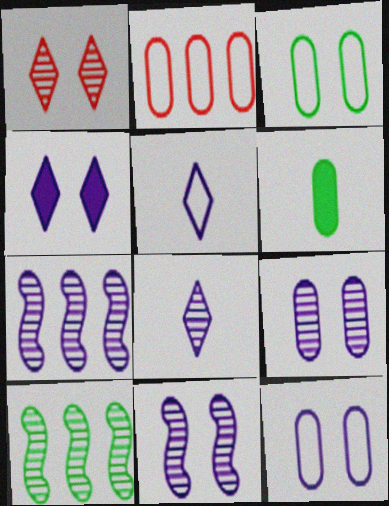[[2, 6, 9], 
[4, 11, 12], 
[7, 8, 9]]